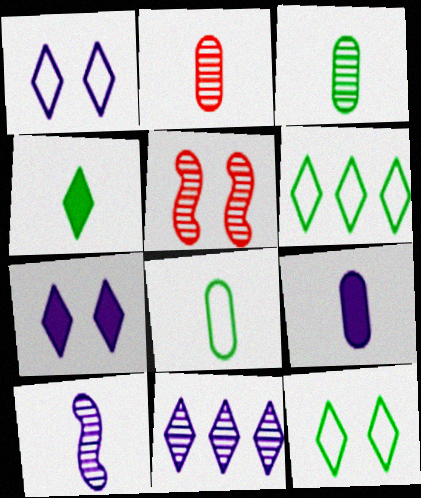[[2, 8, 9], 
[3, 5, 11], 
[5, 6, 9]]